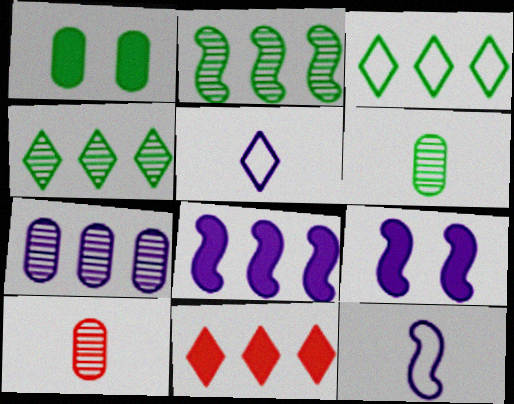[[3, 9, 10], 
[5, 7, 9]]